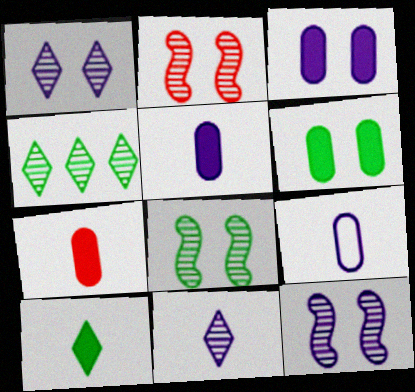[[2, 8, 12]]